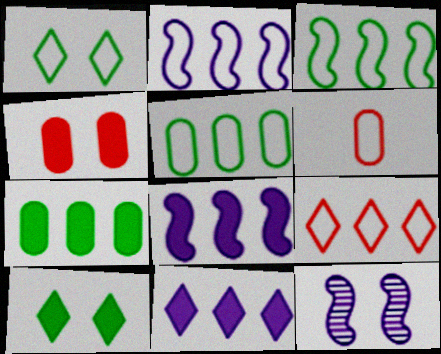[[1, 2, 6], 
[1, 4, 12], 
[2, 5, 9]]